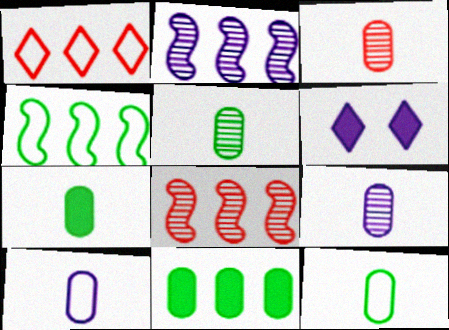[[1, 2, 11], 
[2, 6, 10], 
[3, 4, 6], 
[3, 5, 9], 
[3, 7, 10], 
[5, 7, 12], 
[6, 8, 12]]